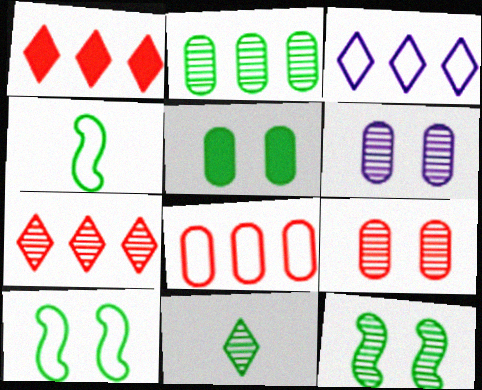[[1, 4, 6], 
[2, 11, 12]]